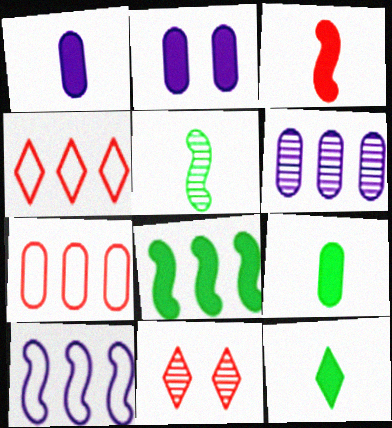[[1, 3, 12], 
[2, 4, 5], 
[3, 7, 11], 
[4, 6, 8], 
[5, 6, 11], 
[9, 10, 11]]